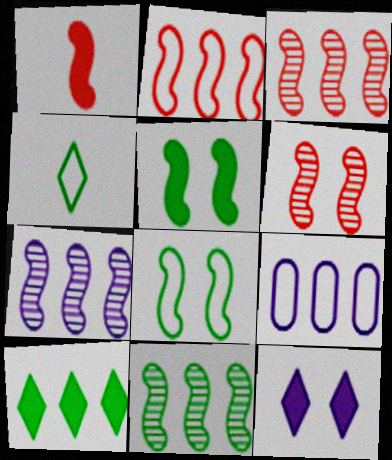[[1, 2, 6], 
[1, 7, 8], 
[3, 7, 11], 
[3, 9, 10]]